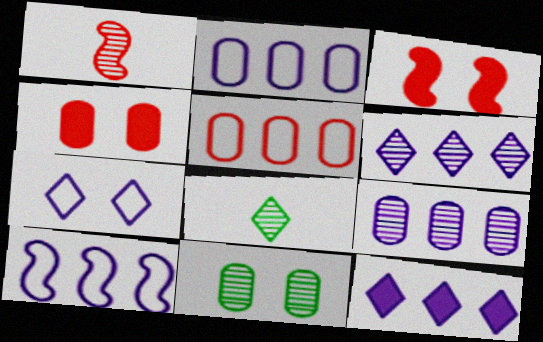[[1, 6, 11], 
[2, 3, 8], 
[3, 7, 11], 
[4, 8, 10], 
[9, 10, 12]]